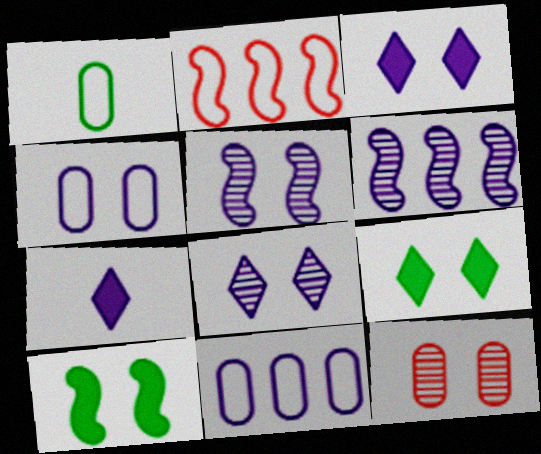[[3, 4, 5], 
[4, 6, 7], 
[5, 7, 11]]